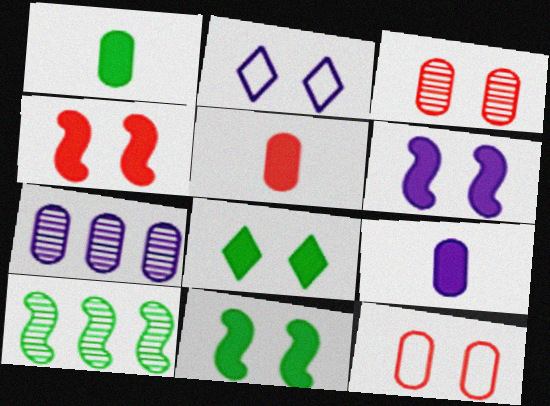[[1, 5, 9], 
[1, 7, 12], 
[2, 3, 11], 
[2, 5, 10], 
[4, 6, 11]]